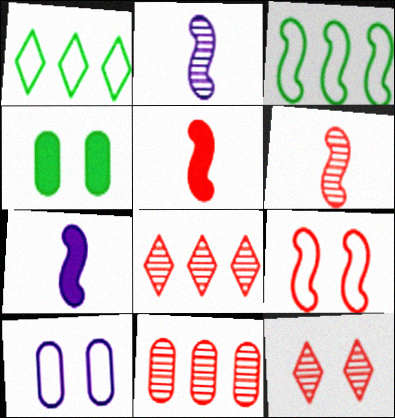[[6, 11, 12]]